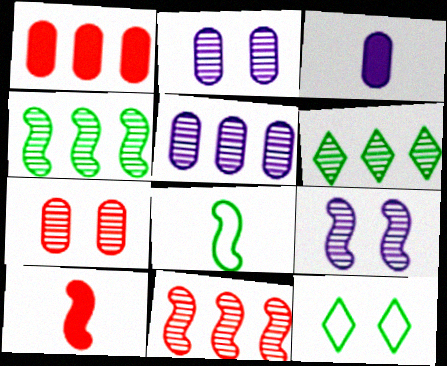[[3, 11, 12], 
[5, 6, 11], 
[5, 10, 12]]